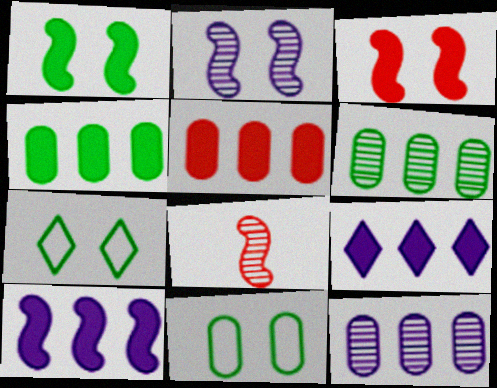[[8, 9, 11]]